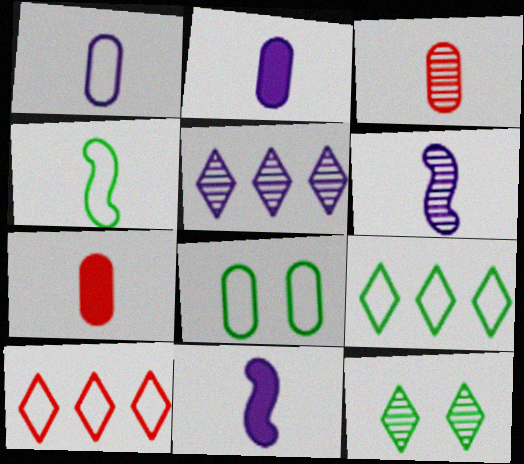[[4, 8, 9]]